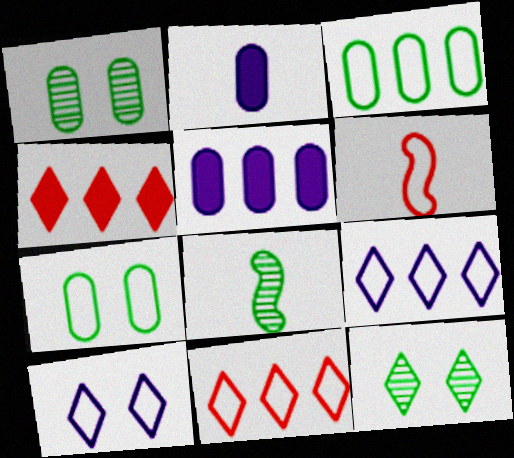[[3, 6, 10], 
[5, 6, 12], 
[6, 7, 9]]